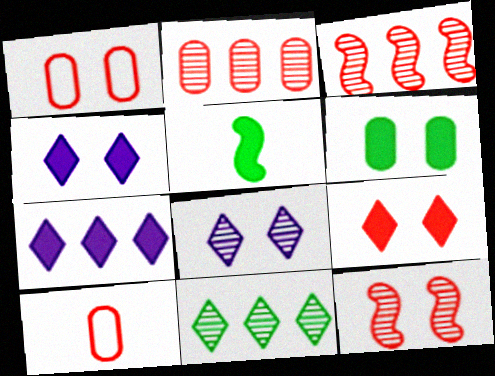[[1, 9, 12], 
[3, 9, 10]]